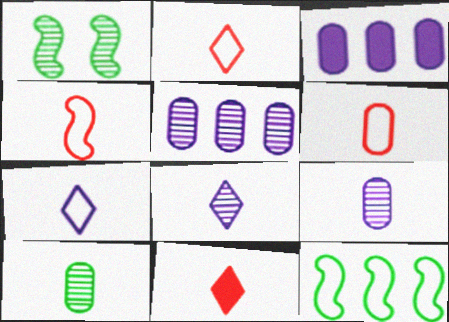[[1, 2, 3], 
[2, 4, 6]]